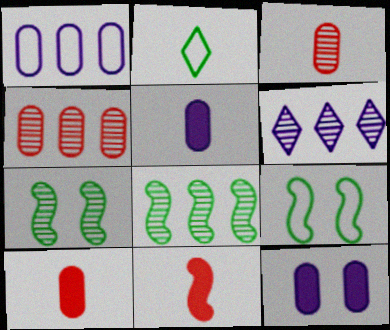[[3, 6, 7], 
[4, 6, 8], 
[6, 9, 10]]